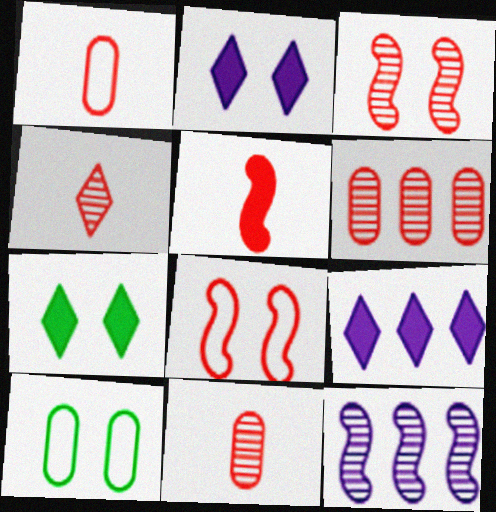[[1, 4, 5], 
[1, 7, 12], 
[2, 3, 10], 
[3, 4, 6]]